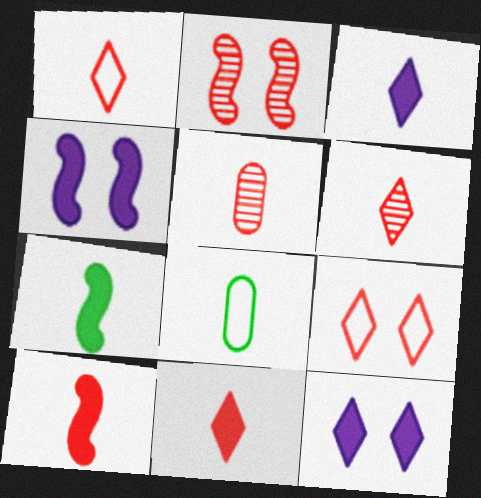[[1, 5, 10], 
[1, 6, 11]]